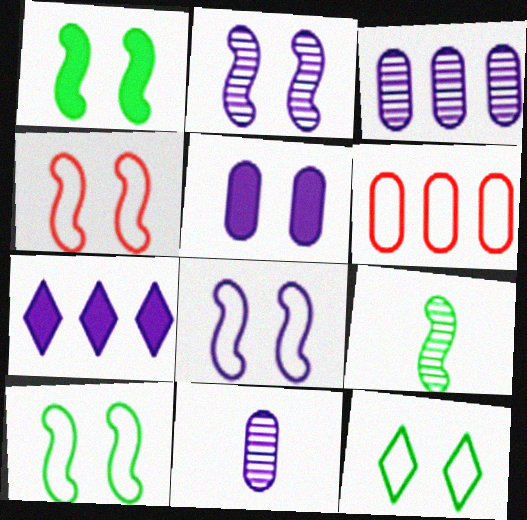[[1, 2, 4], 
[4, 8, 10], 
[7, 8, 11]]